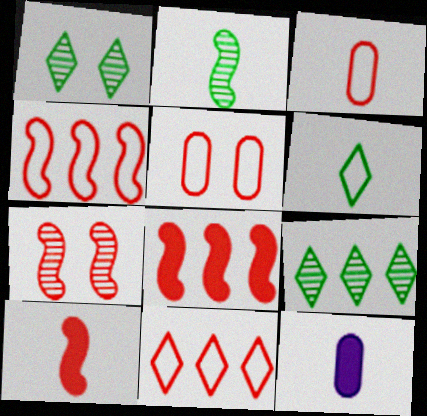[[1, 4, 12], 
[4, 7, 10]]